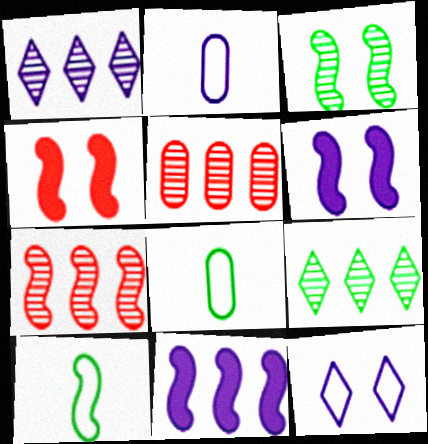[[1, 2, 6], 
[1, 4, 8], 
[2, 4, 9], 
[6, 7, 10]]